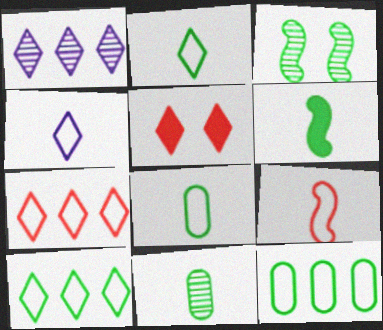[[1, 2, 5], 
[2, 6, 11], 
[4, 8, 9]]